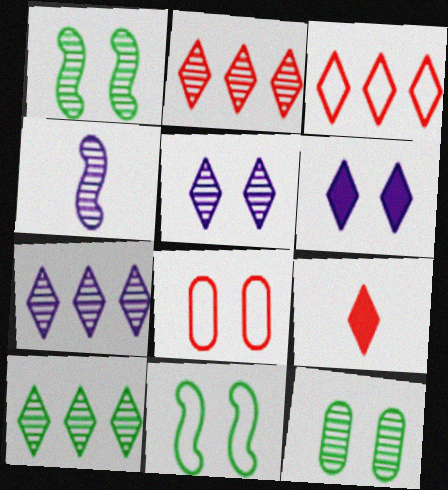[[1, 6, 8], 
[2, 4, 12], 
[2, 7, 10]]